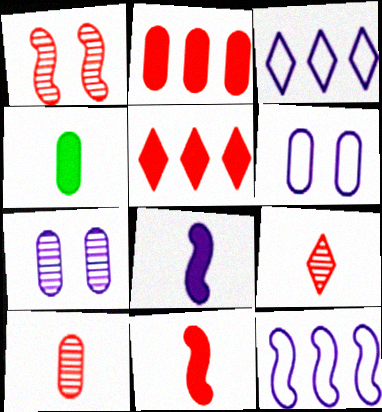[[1, 3, 4], 
[3, 7, 8]]